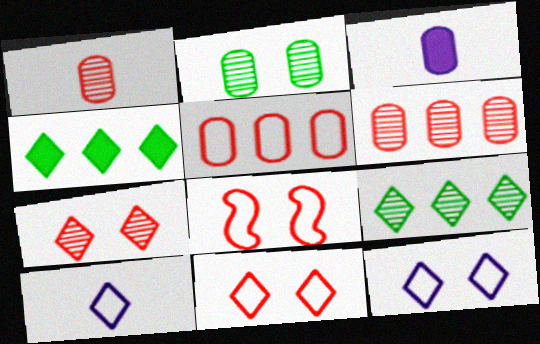[[2, 3, 5], 
[3, 8, 9], 
[4, 7, 10]]